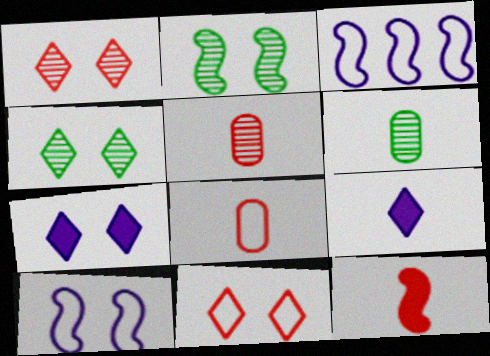[[2, 3, 12], 
[4, 7, 11]]